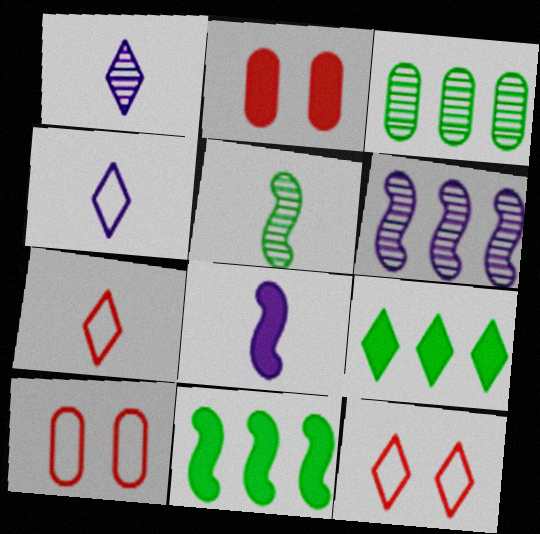[[1, 9, 12], 
[1, 10, 11], 
[2, 8, 9], 
[3, 8, 12]]